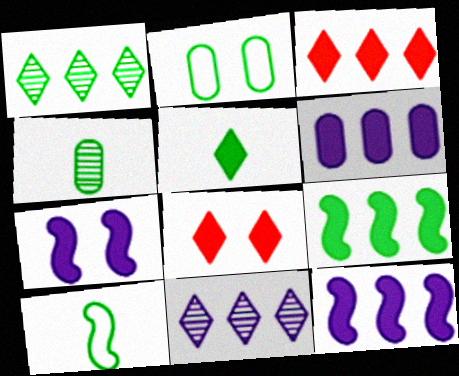[[3, 6, 9], 
[4, 5, 10]]